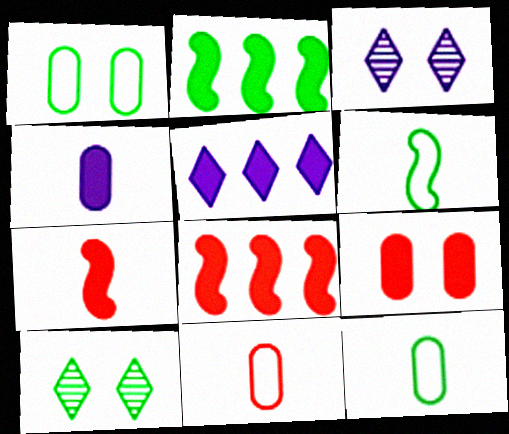[[2, 3, 11], 
[2, 10, 12], 
[3, 8, 12]]